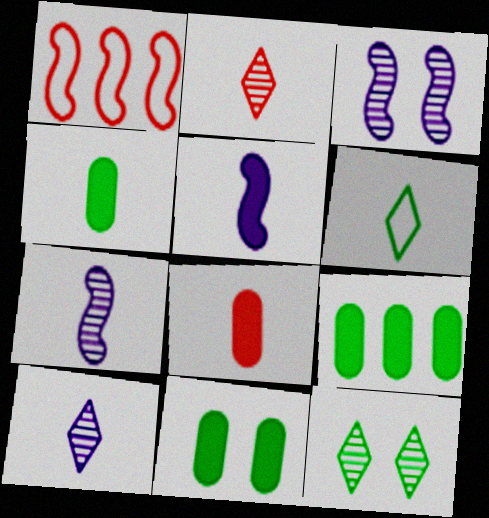[[1, 10, 11], 
[4, 9, 11], 
[6, 7, 8]]